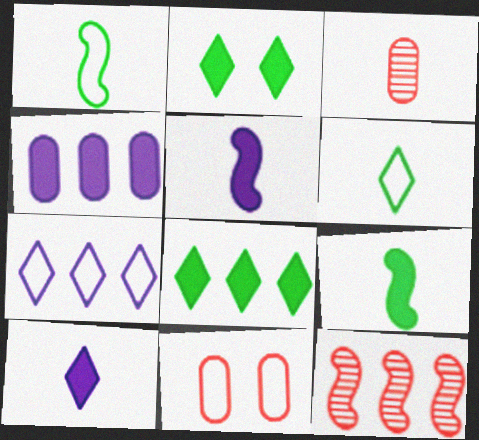[[1, 3, 10], 
[1, 7, 11], 
[3, 5, 6]]